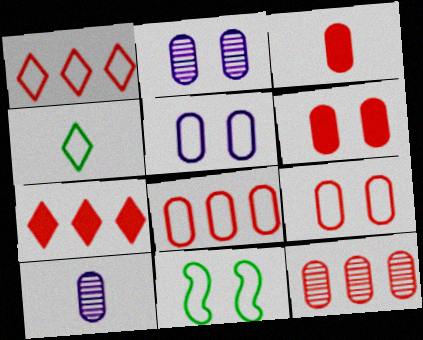[[3, 9, 12], 
[7, 10, 11]]